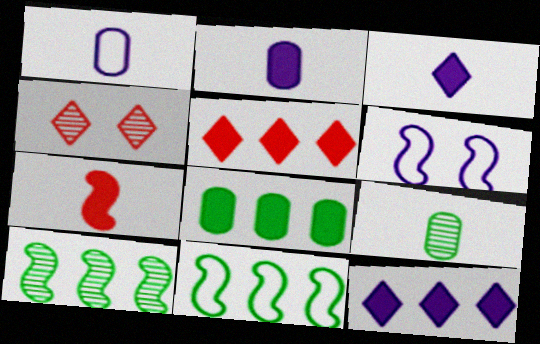[[2, 4, 11], 
[5, 6, 9], 
[6, 7, 10]]